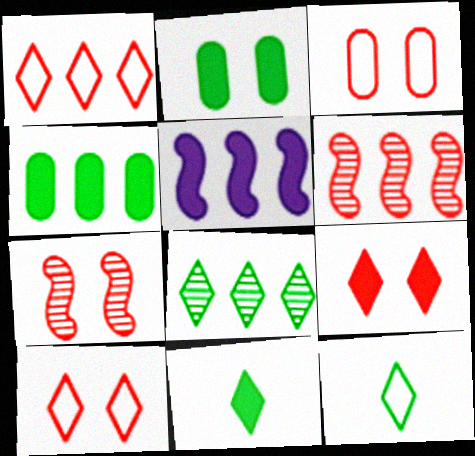[[3, 7, 9]]